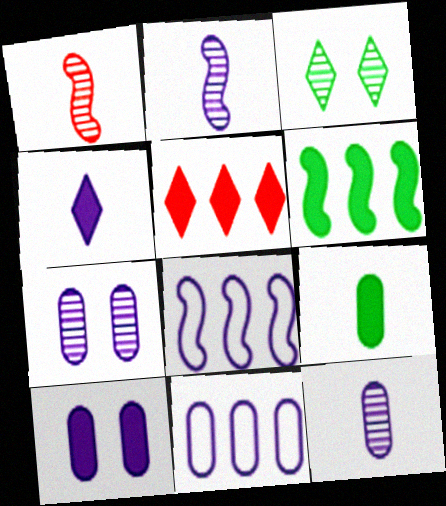[[4, 7, 8], 
[10, 11, 12]]